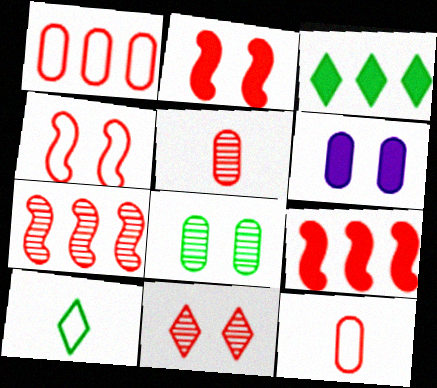[[5, 7, 11], 
[6, 7, 10], 
[9, 11, 12]]